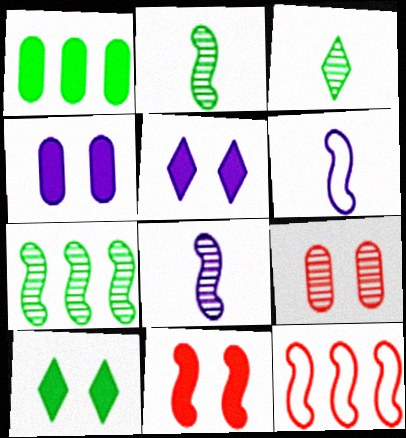[[3, 4, 12], 
[4, 10, 11], 
[6, 7, 11]]